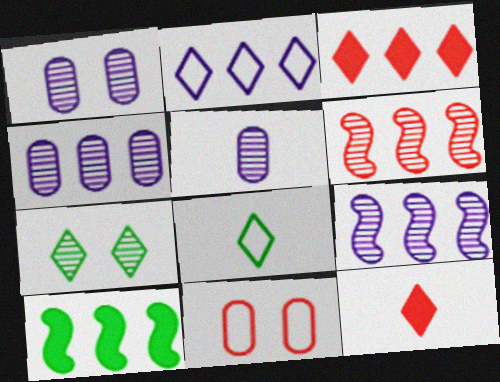[[1, 4, 5], 
[2, 7, 12], 
[5, 6, 7], 
[6, 11, 12]]